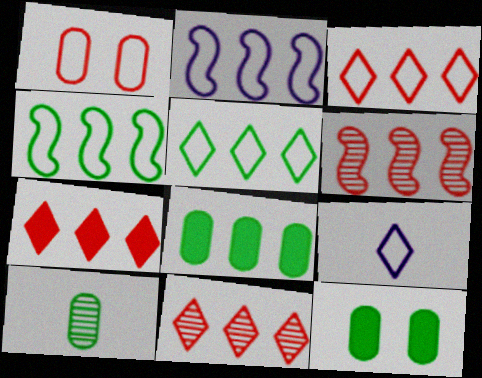[[1, 4, 9], 
[2, 8, 11], 
[3, 7, 11], 
[6, 9, 12]]